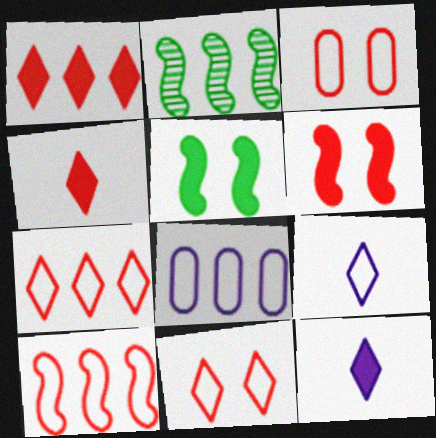[[1, 2, 8], 
[2, 3, 12]]